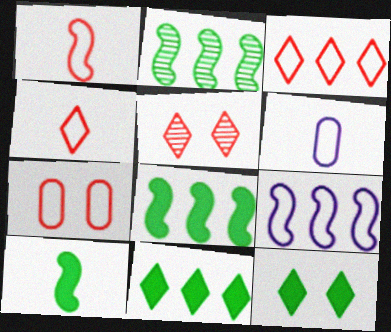[[1, 3, 7], 
[5, 6, 8]]